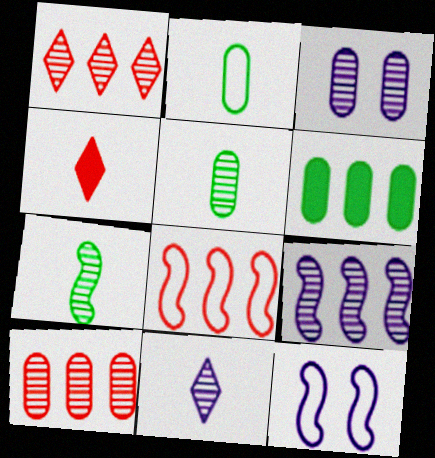[[1, 3, 7], 
[3, 5, 10], 
[3, 9, 11]]